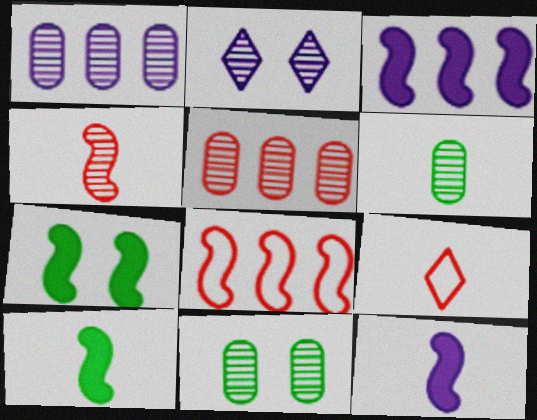[[1, 7, 9], 
[3, 9, 11], 
[6, 9, 12]]